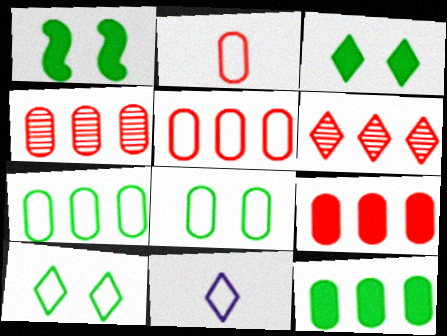[[1, 4, 11], 
[3, 6, 11], 
[4, 5, 9]]